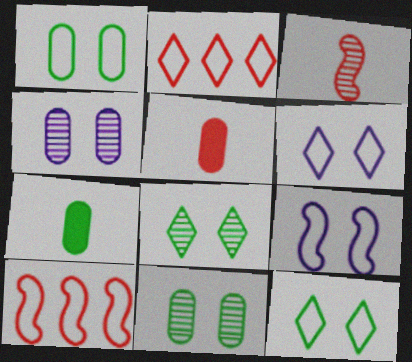[]